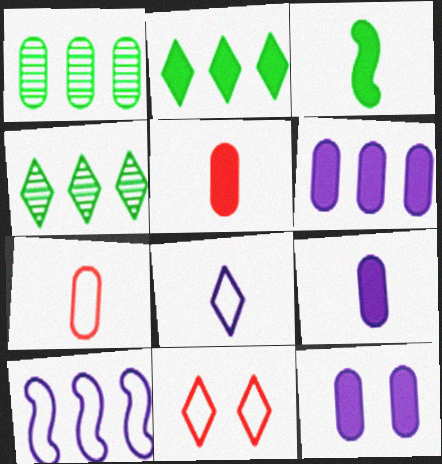[[1, 7, 12], 
[6, 9, 12]]